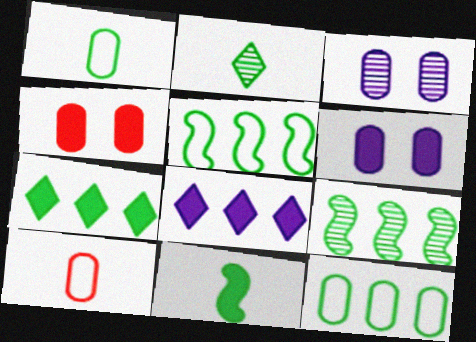[[1, 2, 11], 
[4, 8, 11], 
[7, 9, 12]]